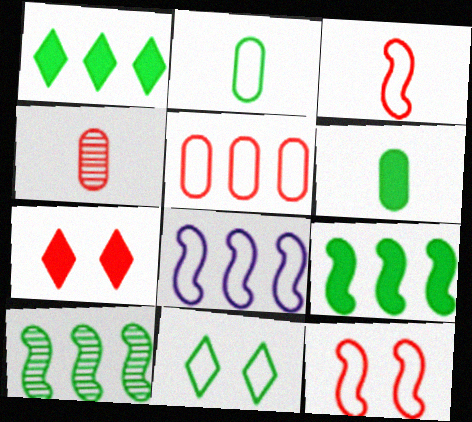[[6, 10, 11]]